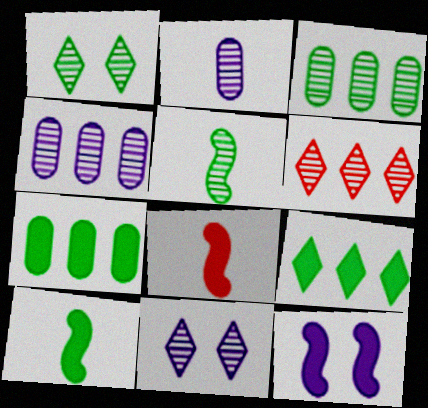[[1, 3, 5]]